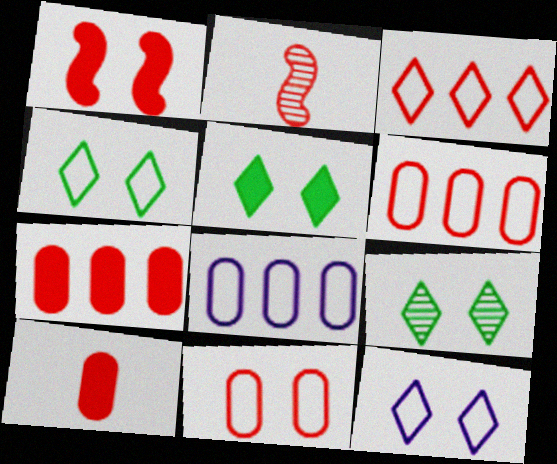[[2, 5, 8], 
[4, 5, 9]]